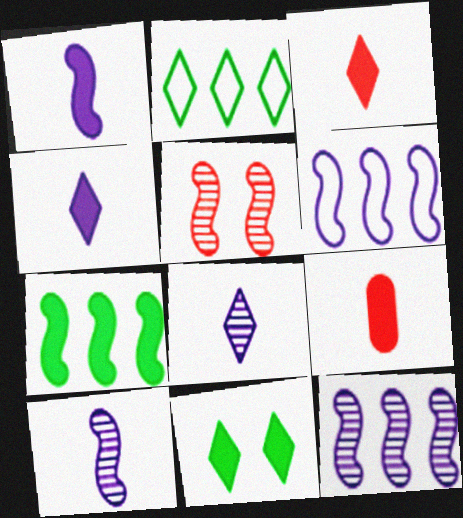[]